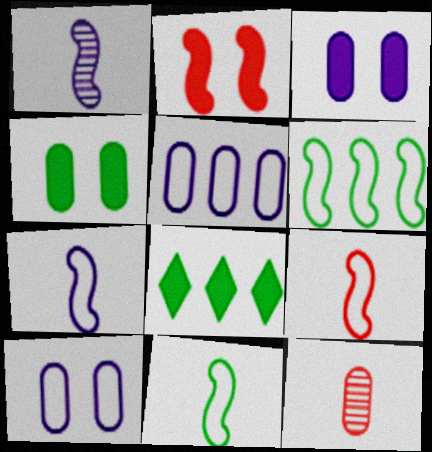[[1, 2, 6], 
[4, 5, 12], 
[7, 9, 11]]